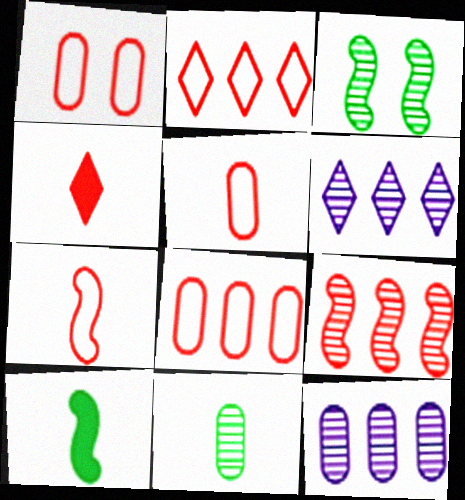[[1, 2, 7], 
[1, 4, 9], 
[1, 5, 8], 
[1, 6, 10]]